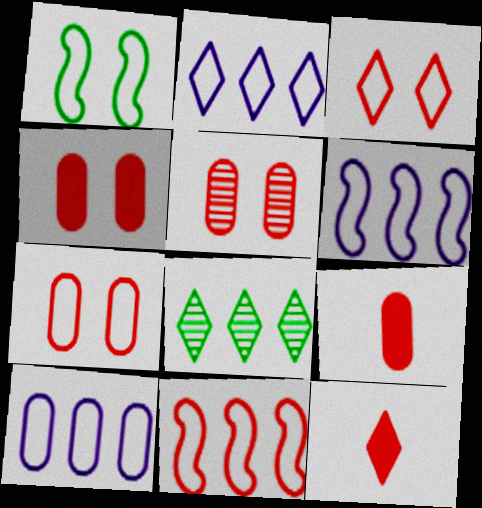[[2, 6, 10], 
[4, 5, 7], 
[5, 11, 12]]